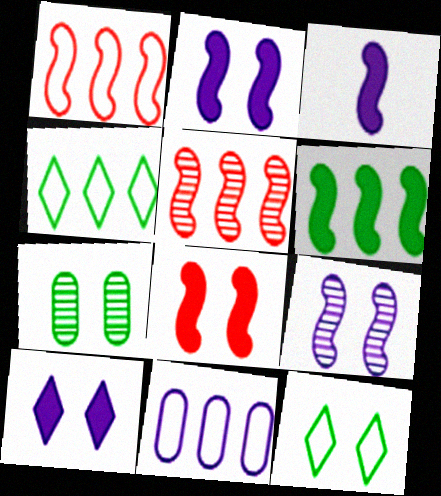[[1, 4, 11], 
[3, 6, 8]]